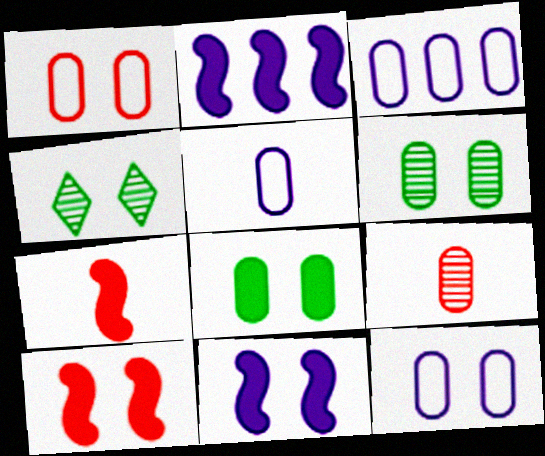[[1, 4, 11], 
[3, 4, 7], 
[3, 5, 12], 
[3, 8, 9], 
[4, 10, 12]]